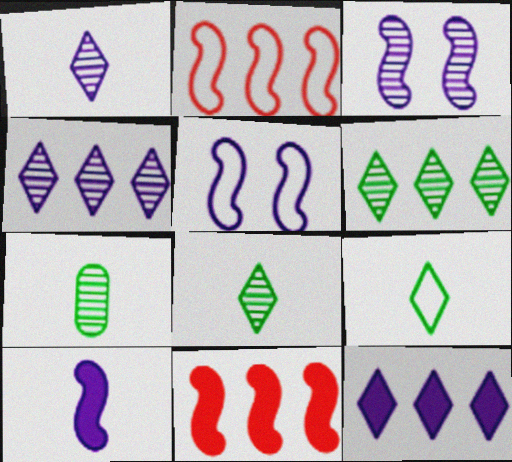[]